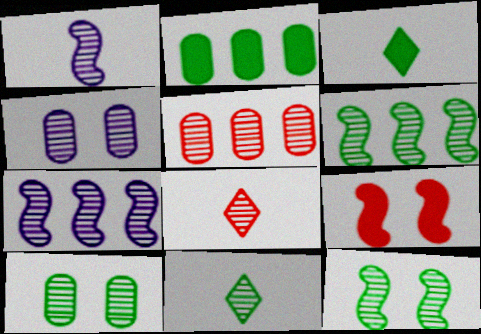[[4, 6, 8], 
[6, 10, 11], 
[7, 8, 10]]